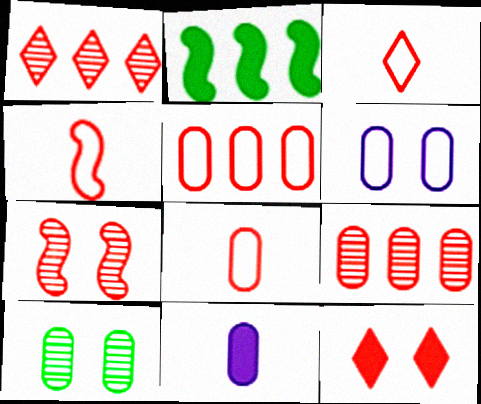[[1, 3, 12], 
[2, 11, 12], 
[3, 4, 8], 
[4, 9, 12], 
[5, 10, 11]]